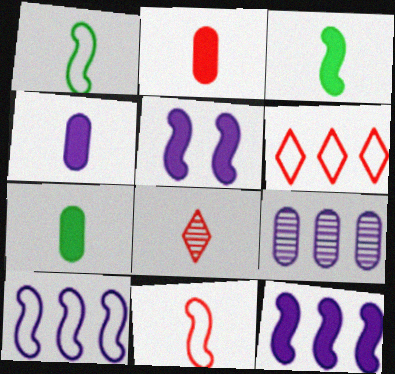[[1, 4, 8], 
[2, 4, 7], 
[2, 8, 11]]